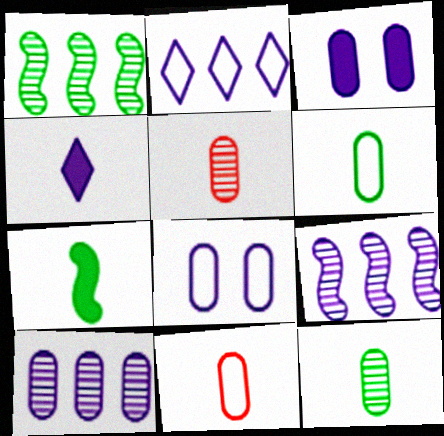[[4, 8, 9]]